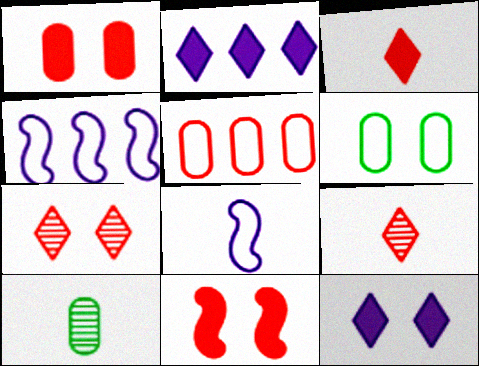[[3, 8, 10], 
[5, 9, 11]]